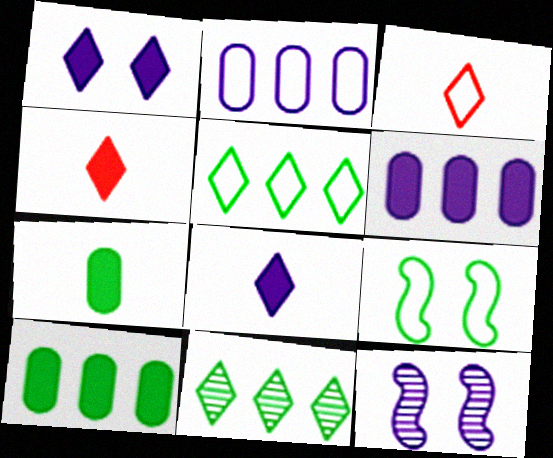[[1, 3, 11], 
[2, 3, 9], 
[2, 8, 12], 
[3, 10, 12], 
[7, 9, 11]]